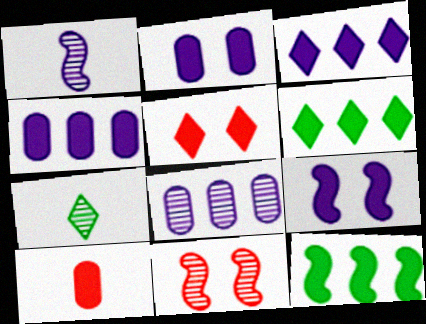[[6, 9, 10], 
[7, 8, 11]]